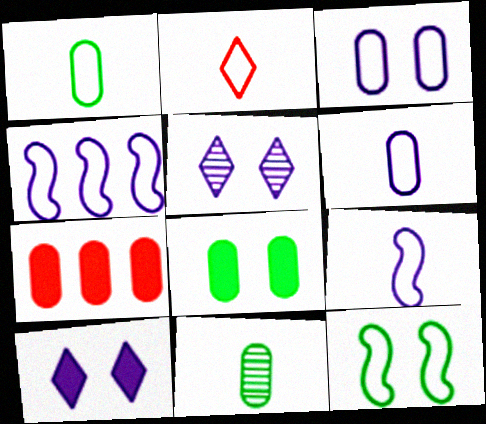[[1, 2, 9], 
[3, 7, 11]]